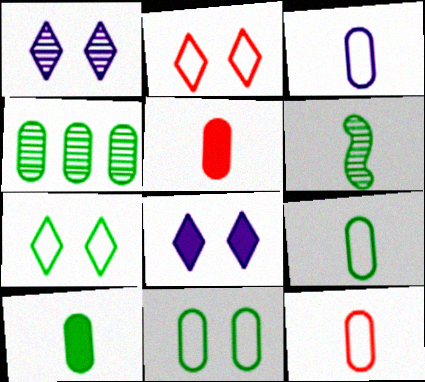[[3, 9, 12], 
[4, 10, 11]]